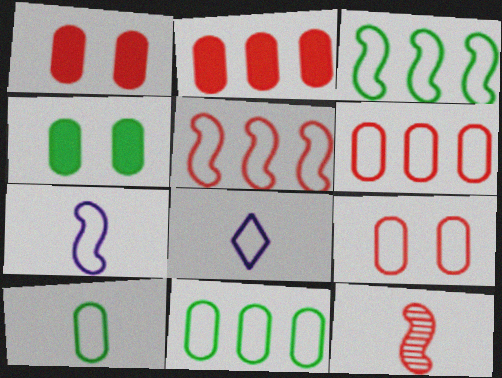[[3, 8, 9]]